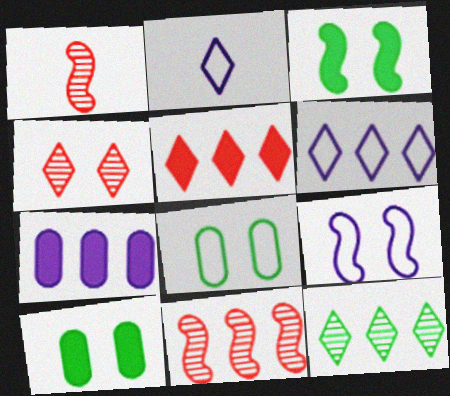[[1, 6, 10], 
[2, 10, 11], 
[4, 9, 10], 
[5, 6, 12]]